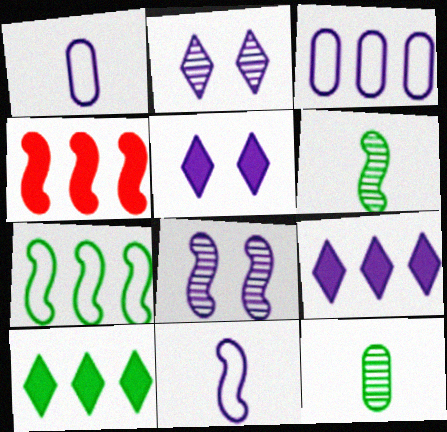[[1, 8, 9]]